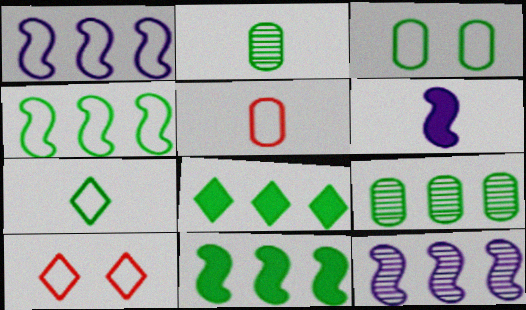[[3, 4, 7], 
[4, 8, 9], 
[6, 9, 10]]